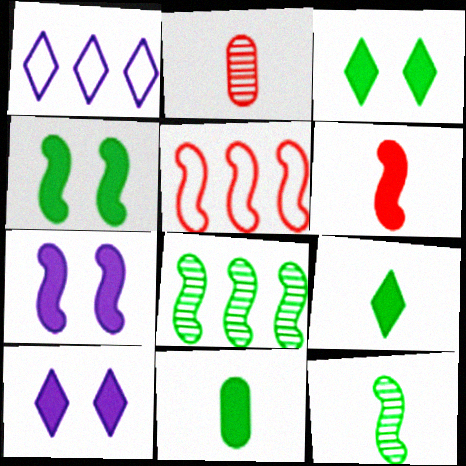[[1, 2, 4], 
[5, 7, 12]]